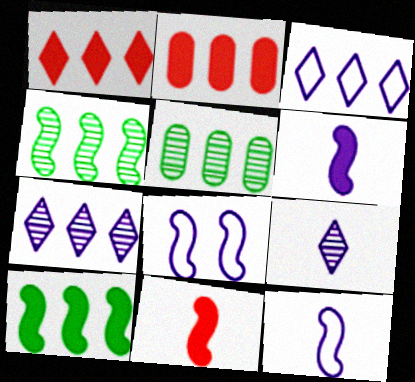[[2, 3, 4], 
[4, 8, 11]]